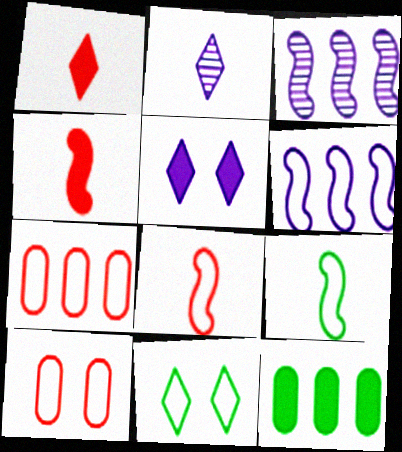[[4, 5, 12]]